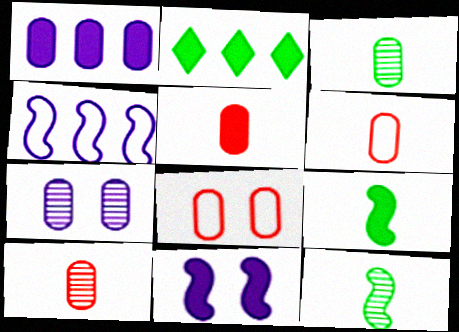[[1, 3, 8], 
[2, 5, 11], 
[5, 6, 10]]